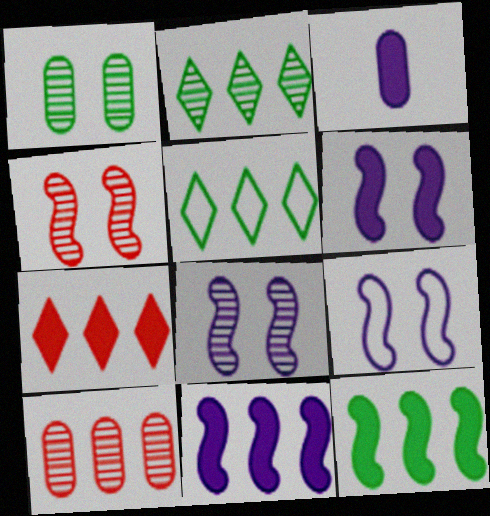[[3, 4, 5], 
[5, 10, 11], 
[6, 8, 9]]